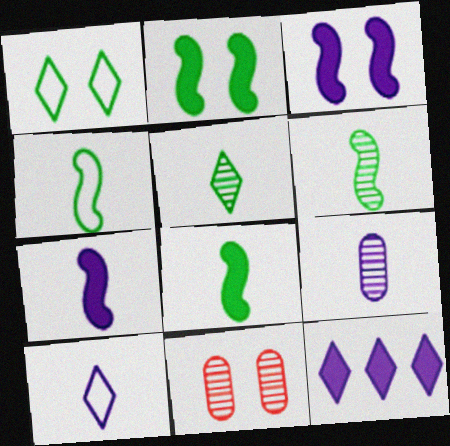[[1, 3, 11], 
[4, 6, 8], 
[4, 11, 12], 
[7, 9, 10]]